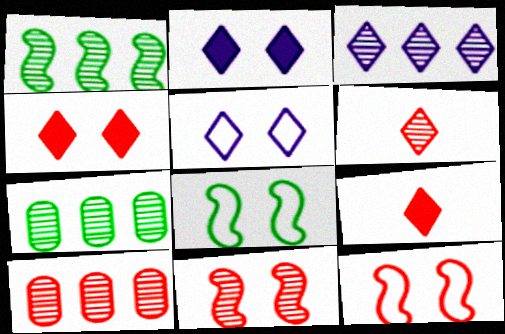[[1, 3, 10], 
[6, 10, 11], 
[9, 10, 12]]